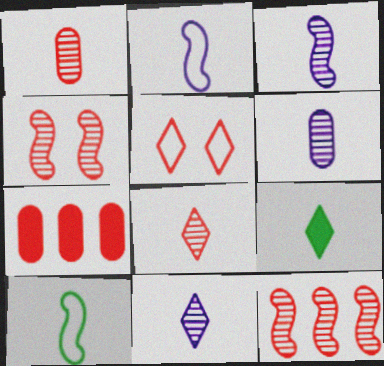[[1, 2, 9], 
[3, 6, 11]]